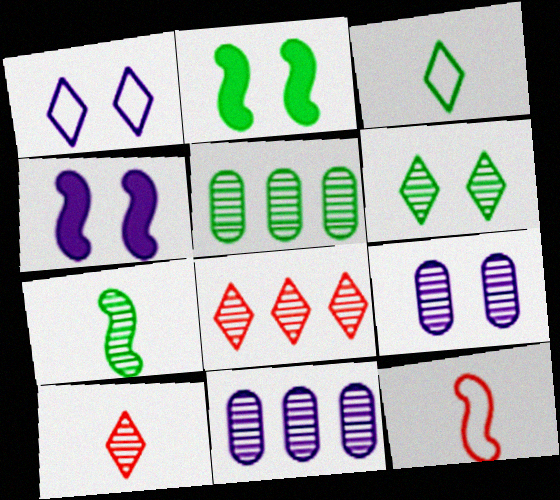[[1, 4, 9], 
[2, 3, 5], 
[5, 6, 7], 
[7, 8, 9]]